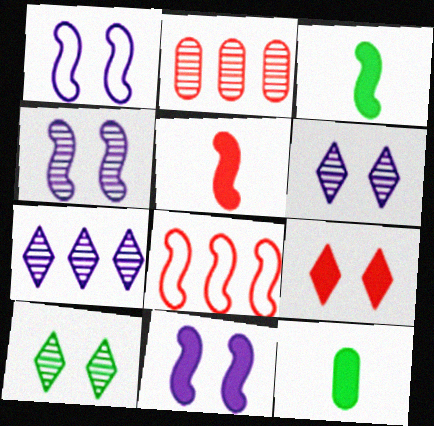[[1, 4, 11], 
[3, 4, 8], 
[6, 8, 12]]